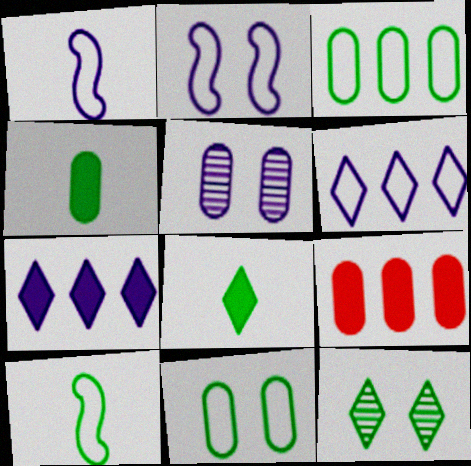[[1, 5, 7], 
[1, 9, 12]]